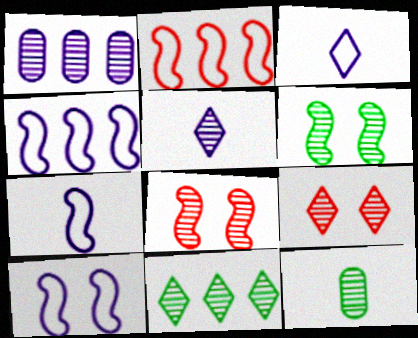[[4, 7, 10], 
[5, 9, 11], 
[6, 11, 12]]